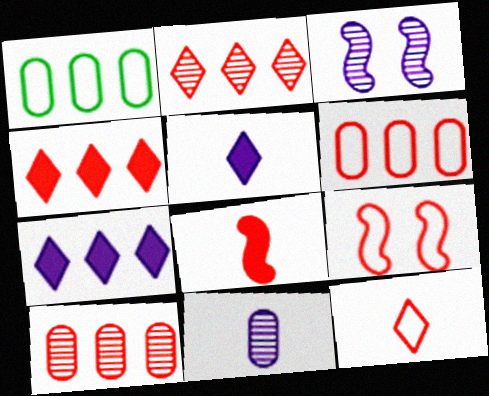[[6, 9, 12]]